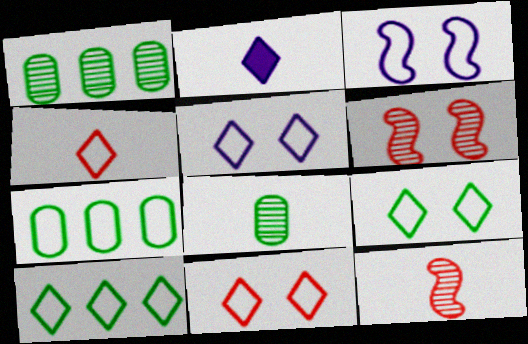[[2, 6, 7], 
[3, 4, 7], 
[4, 5, 10], 
[5, 9, 11]]